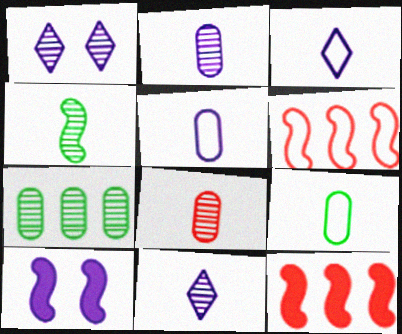[[1, 9, 12], 
[4, 6, 10], 
[4, 8, 11]]